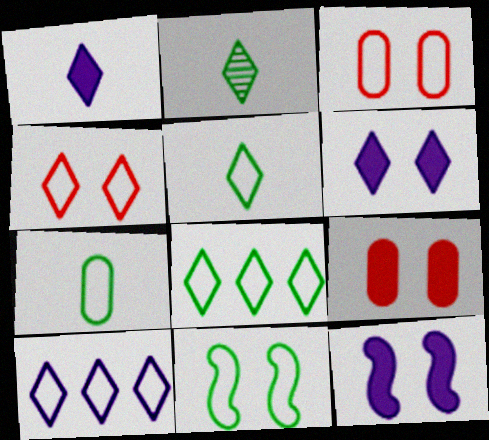[[4, 5, 10], 
[7, 8, 11]]